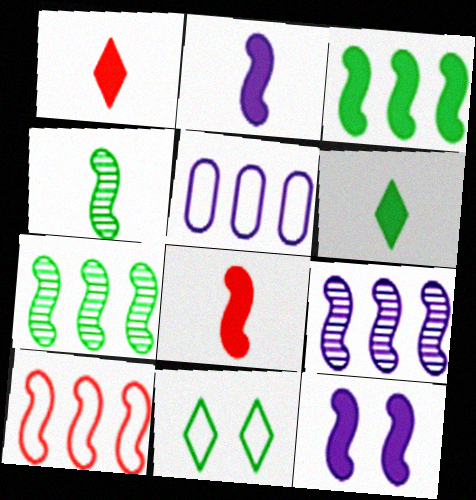[[3, 8, 12], 
[3, 9, 10], 
[4, 10, 12]]